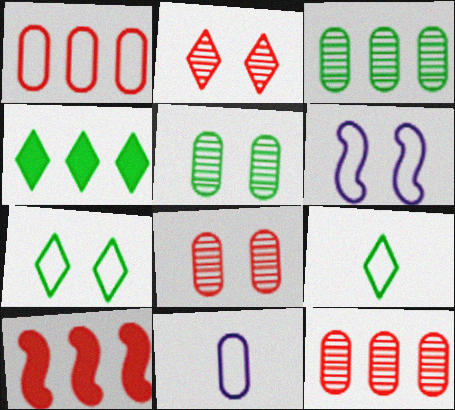[[1, 6, 9]]